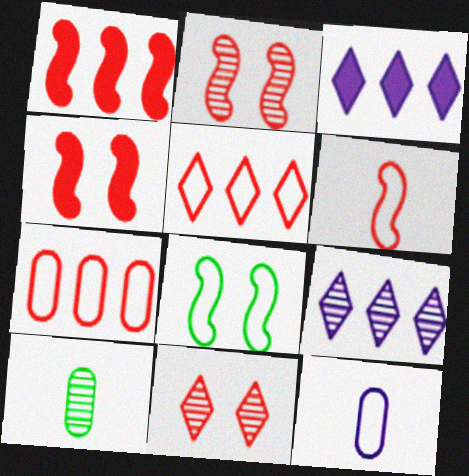[[1, 2, 6], 
[2, 9, 10], 
[5, 8, 12]]